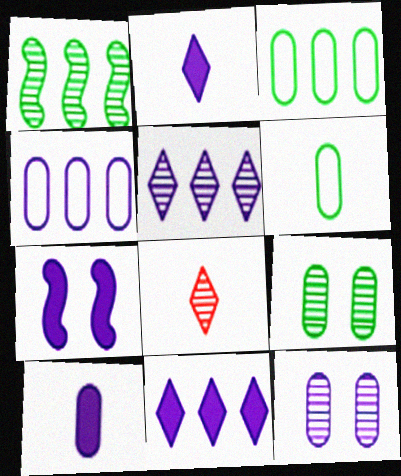[[1, 8, 12], 
[3, 7, 8], 
[4, 10, 12], 
[7, 10, 11]]